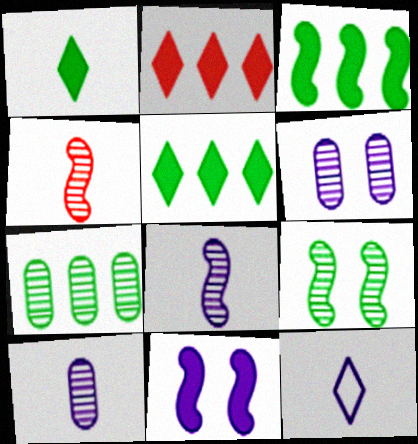[]